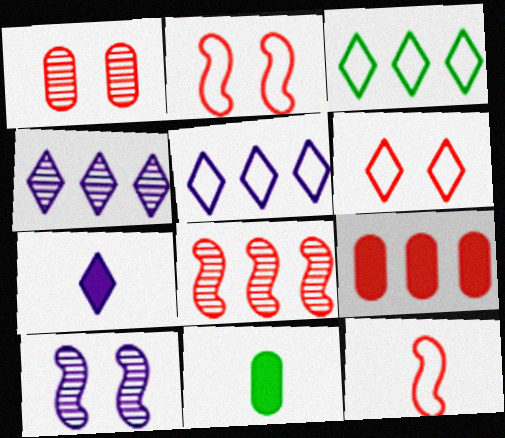[[2, 4, 11]]